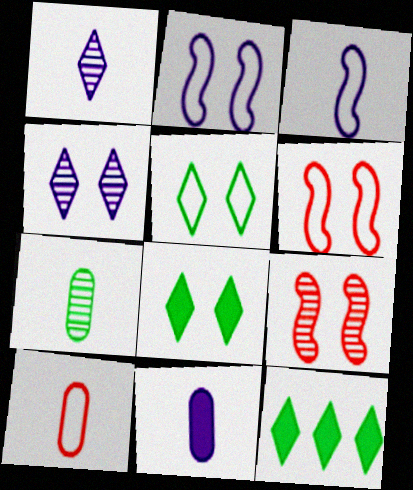[[1, 3, 11], 
[7, 10, 11]]